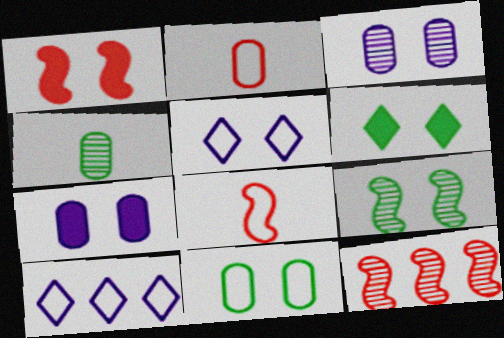[[1, 4, 10], 
[1, 6, 7], 
[1, 8, 12], 
[6, 9, 11], 
[8, 10, 11]]